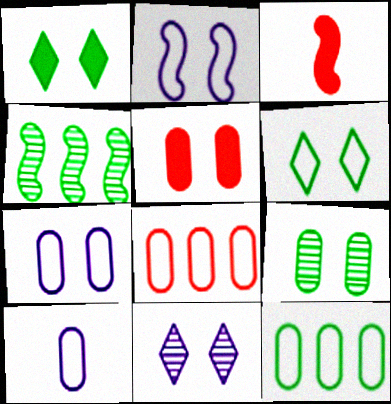[[2, 3, 4], 
[3, 11, 12], 
[5, 7, 9]]